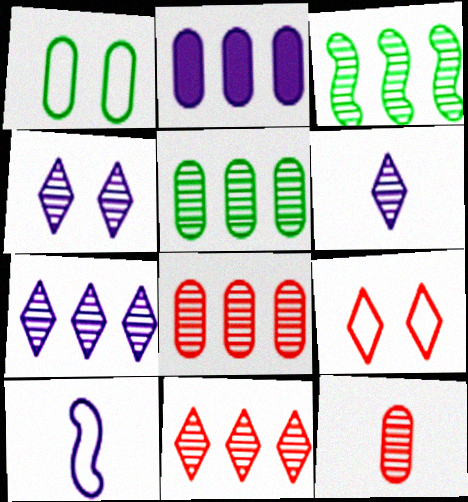[[1, 2, 12], 
[2, 4, 10], 
[3, 4, 12], 
[3, 7, 8], 
[4, 6, 7]]